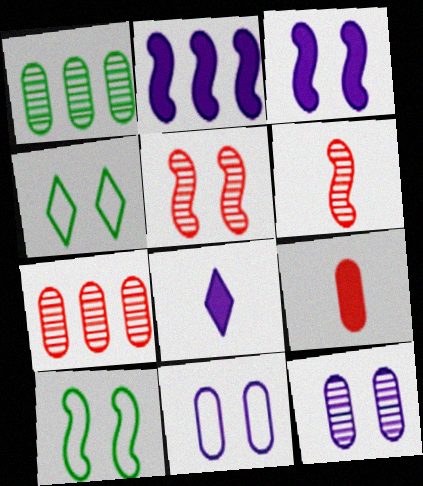[[1, 9, 11], 
[2, 6, 10], 
[3, 5, 10], 
[7, 8, 10]]